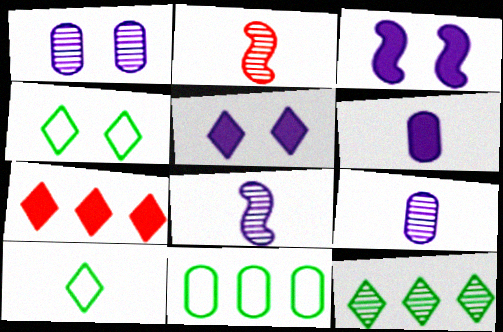[[1, 2, 12], 
[2, 5, 11], 
[2, 6, 10]]